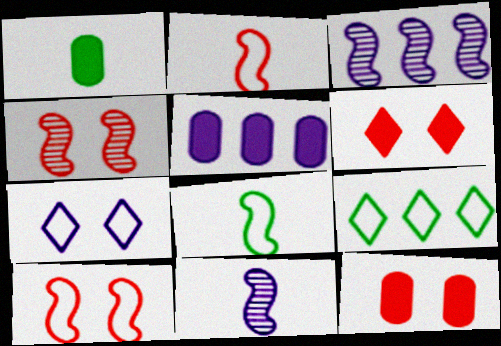[[1, 5, 12], 
[5, 7, 11], 
[9, 11, 12]]